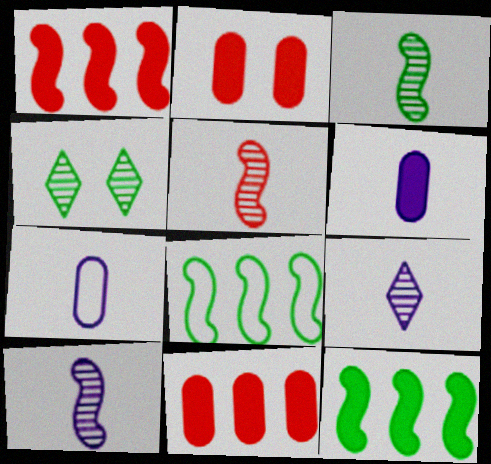[[1, 4, 7], 
[2, 8, 9], 
[3, 5, 10]]